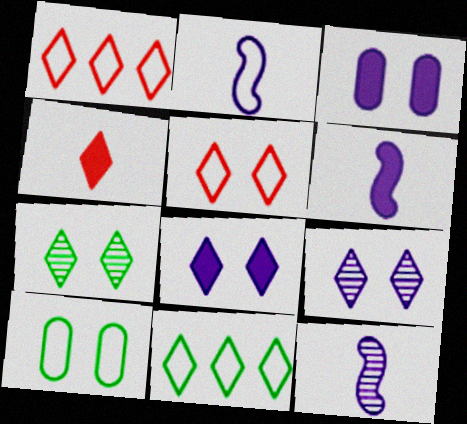[[1, 2, 10], 
[2, 6, 12], 
[4, 9, 11], 
[5, 7, 8]]